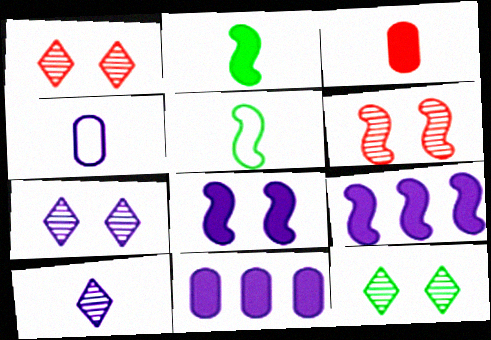[[1, 5, 11], 
[1, 7, 12], 
[3, 5, 10], 
[4, 7, 9], 
[5, 6, 9]]